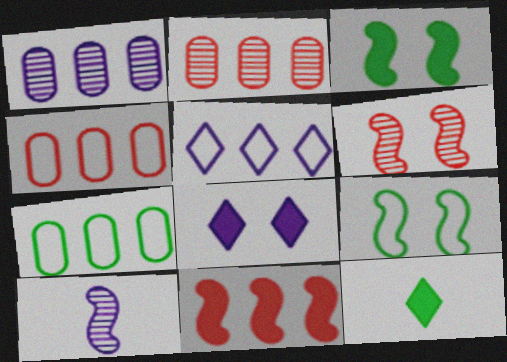[[9, 10, 11]]